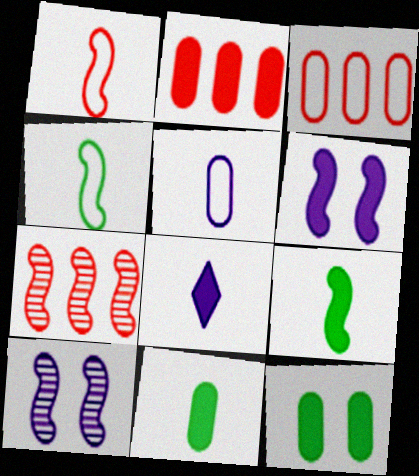[[4, 6, 7]]